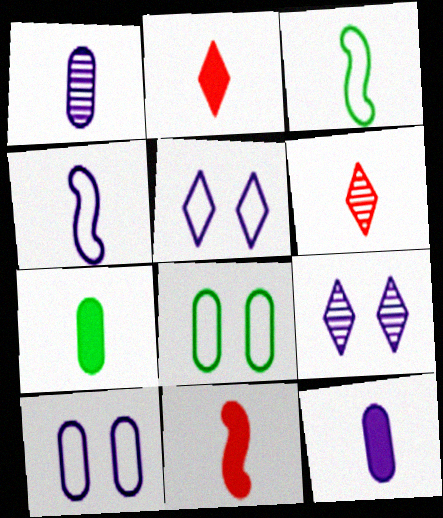[[1, 2, 3], 
[3, 6, 12], 
[4, 6, 7]]